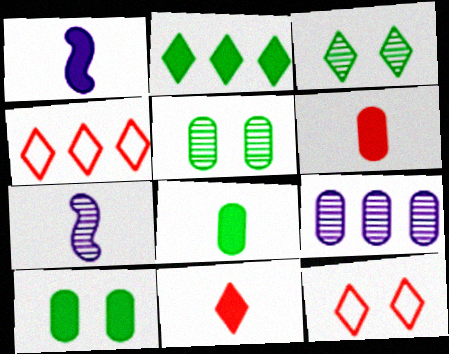[[1, 4, 5], 
[1, 8, 11], 
[4, 7, 10]]